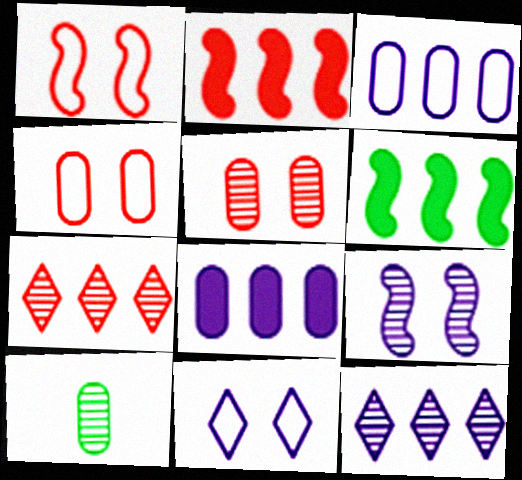[[2, 10, 11], 
[3, 6, 7], 
[4, 8, 10], 
[7, 9, 10]]